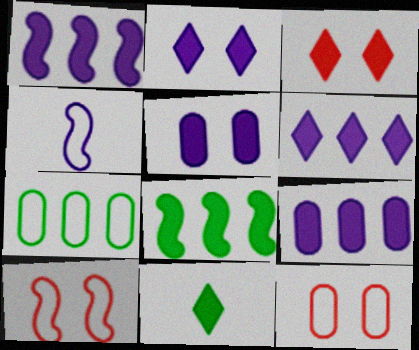[[1, 6, 9], 
[3, 6, 11]]